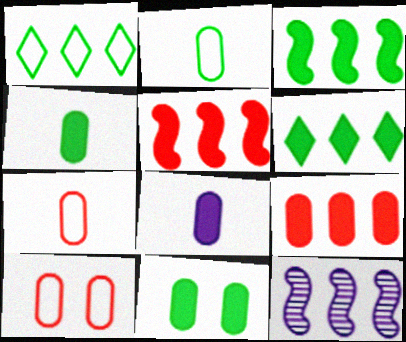[[1, 9, 12], 
[8, 9, 11]]